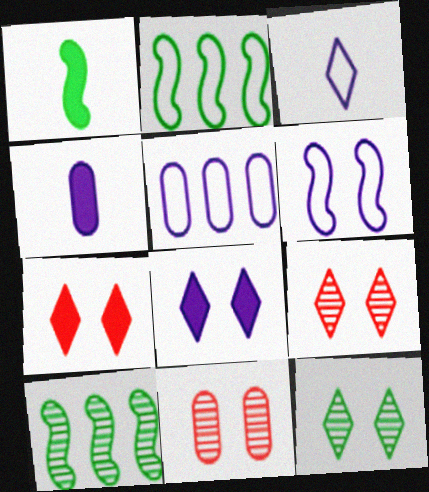[[1, 5, 9], 
[2, 4, 9], 
[3, 5, 6]]